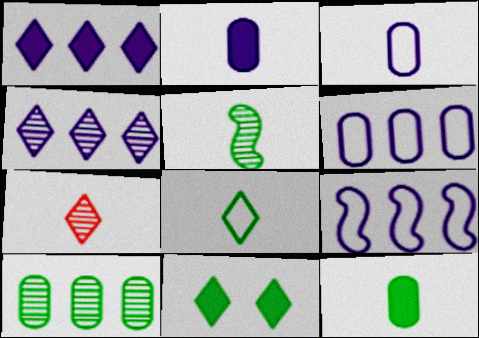[[5, 8, 12]]